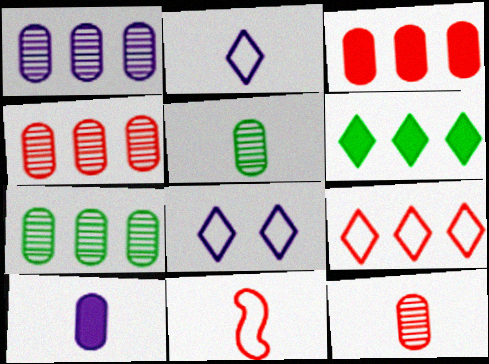[[1, 4, 7]]